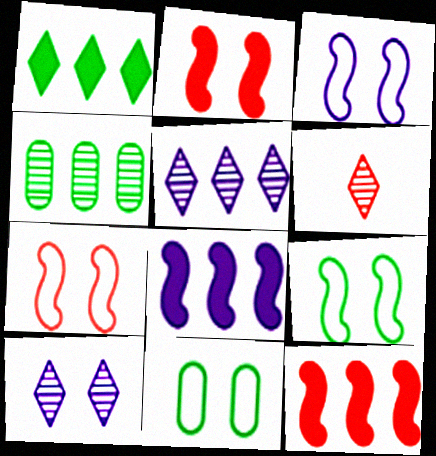[[2, 10, 11], 
[3, 7, 9], 
[6, 8, 11]]